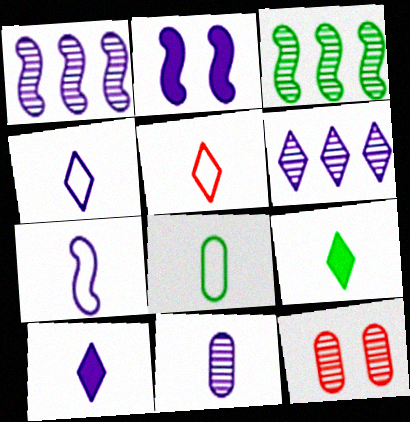[[1, 2, 7], 
[5, 7, 8], 
[7, 10, 11]]